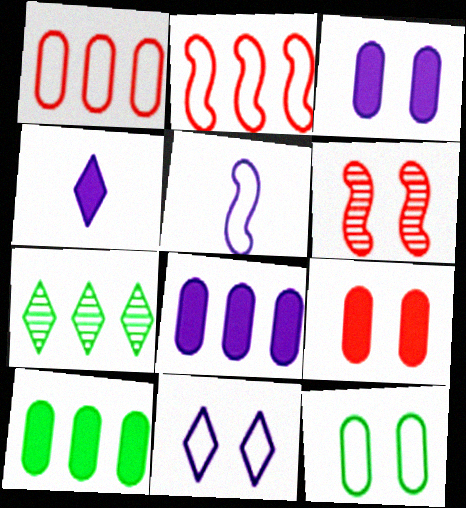[[2, 7, 8], 
[5, 7, 9]]